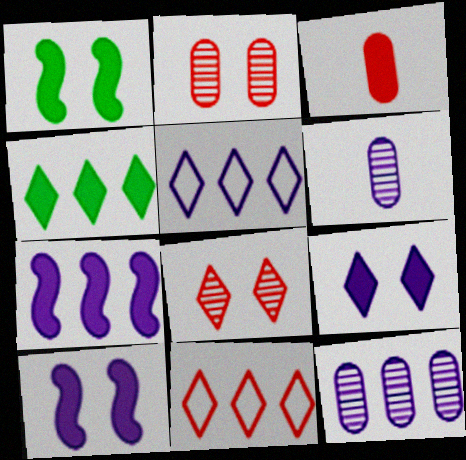[[1, 6, 11], 
[3, 4, 10], 
[5, 6, 10], 
[5, 7, 12]]